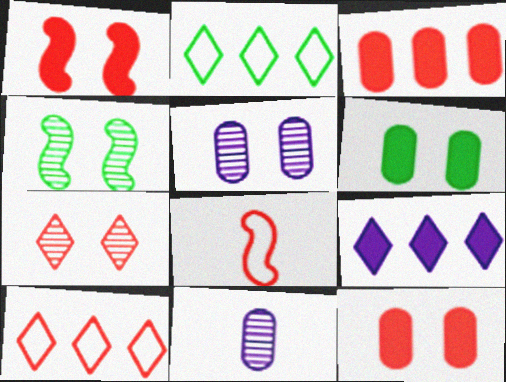[[1, 2, 11], 
[3, 7, 8], 
[4, 5, 7]]